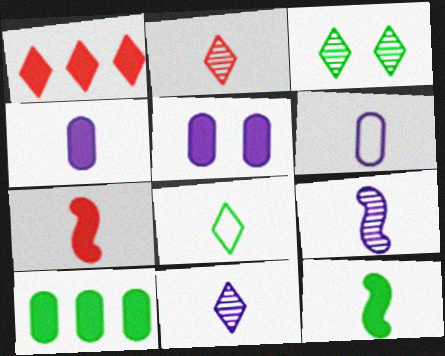[[1, 5, 12], 
[2, 6, 12]]